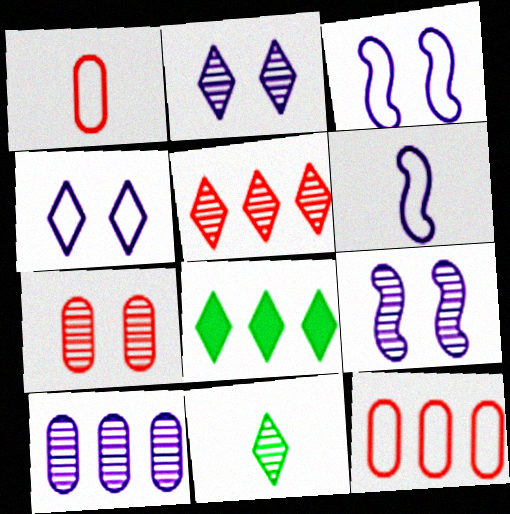[[1, 8, 9], 
[2, 5, 11], 
[6, 7, 8]]